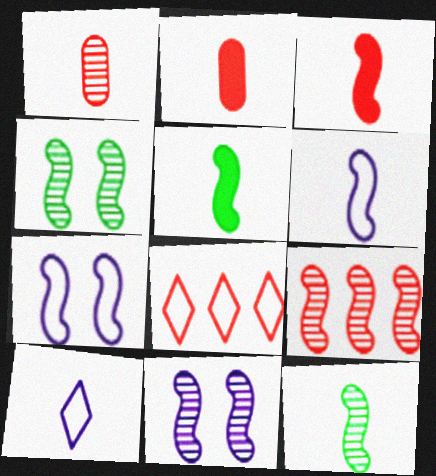[[1, 5, 10], 
[2, 10, 12], 
[3, 6, 12], 
[5, 7, 9], 
[9, 11, 12]]